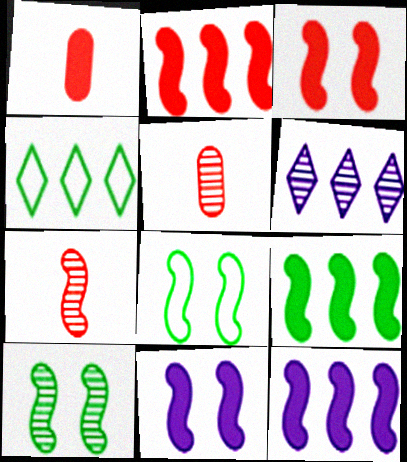[[1, 6, 8], 
[2, 9, 12], 
[4, 5, 11], 
[5, 6, 10], 
[7, 8, 12]]